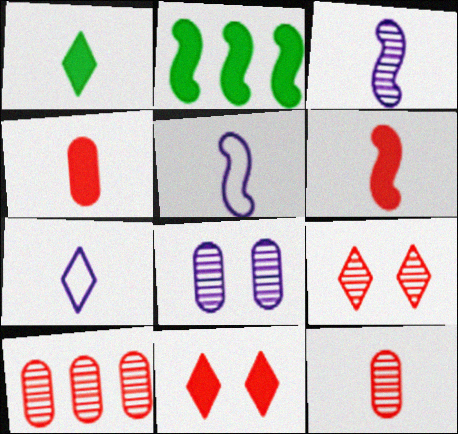[[1, 5, 12]]